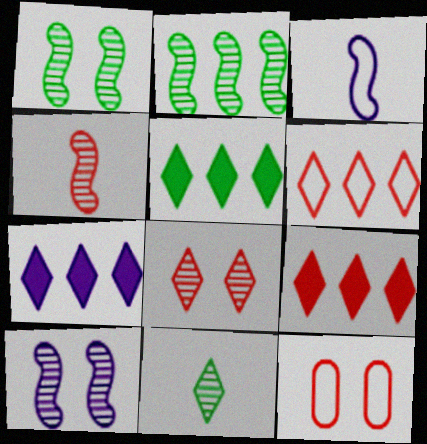[[2, 4, 10], 
[4, 9, 12], 
[5, 7, 9]]